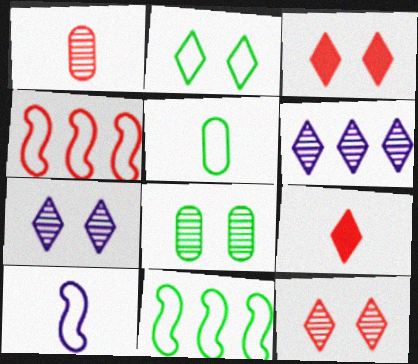[[1, 3, 4], 
[2, 3, 7], 
[2, 5, 11], 
[2, 6, 9]]